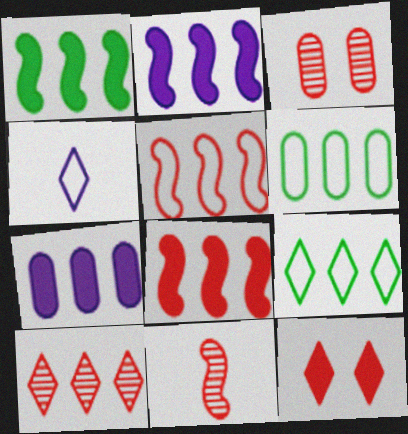[[1, 2, 8], 
[1, 3, 4], 
[2, 6, 10], 
[3, 10, 11]]